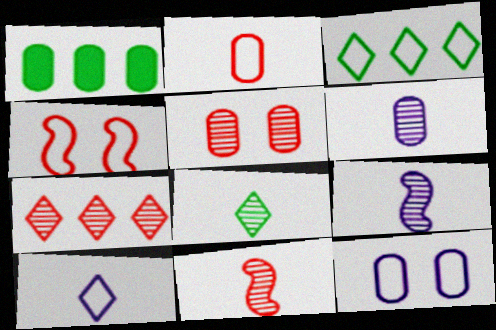[[5, 7, 11], 
[6, 8, 11]]